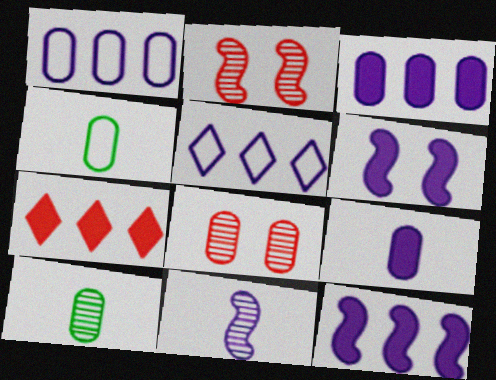[[3, 4, 8]]